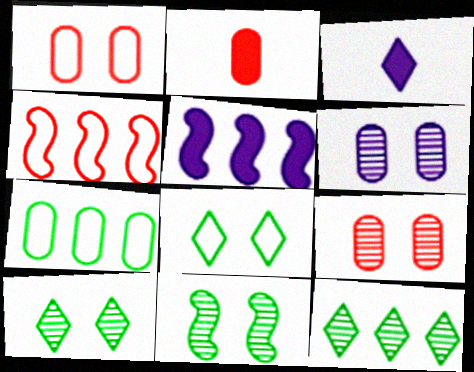[[2, 6, 7]]